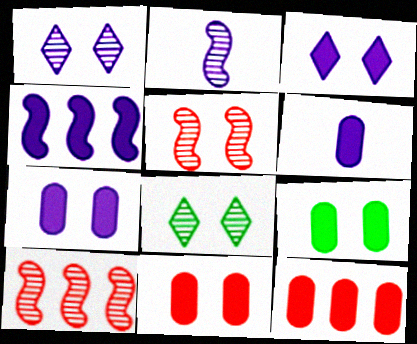[[3, 4, 6], 
[6, 9, 12], 
[7, 9, 11]]